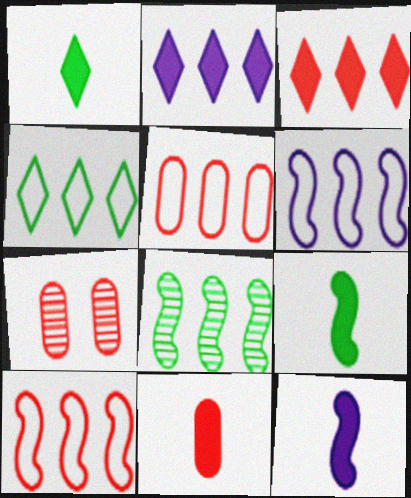[[1, 6, 7], 
[1, 11, 12], 
[2, 5, 8], 
[4, 5, 6], 
[4, 7, 12], 
[5, 7, 11]]